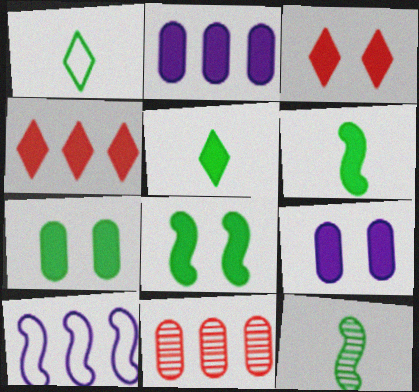[[2, 3, 6], 
[3, 8, 9], 
[4, 6, 9]]